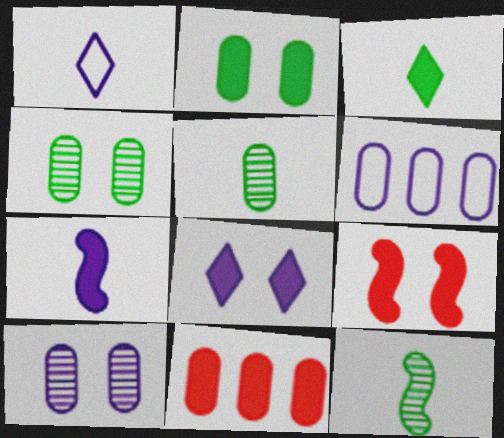[[2, 8, 9]]